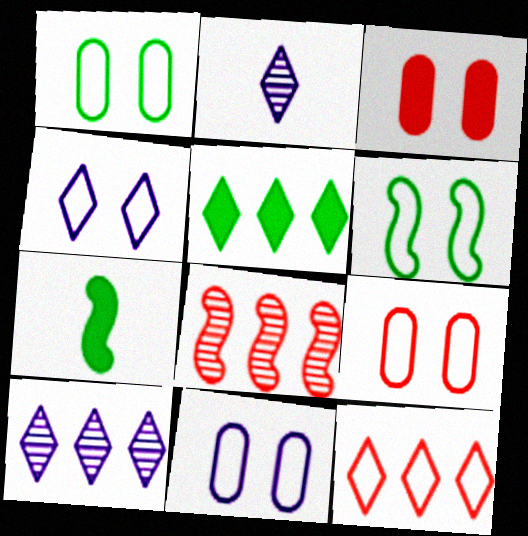[[1, 9, 11], 
[4, 6, 9], 
[5, 10, 12], 
[7, 9, 10]]